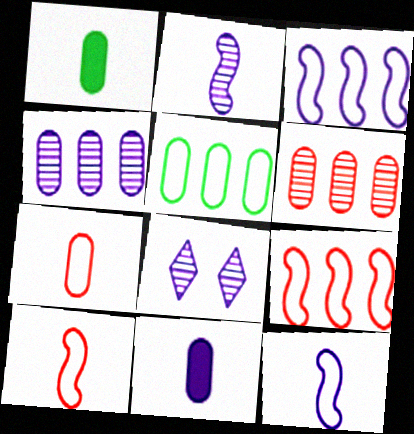[[1, 8, 9], 
[2, 4, 8], 
[3, 8, 11]]